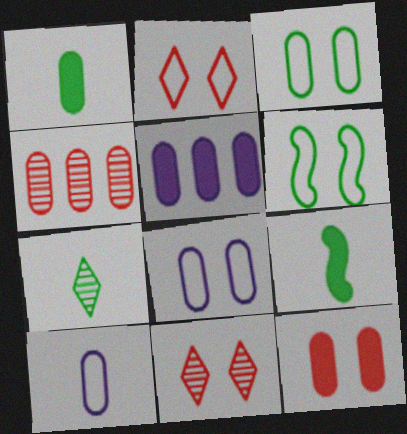[[1, 4, 8], 
[1, 5, 12], 
[2, 6, 8]]